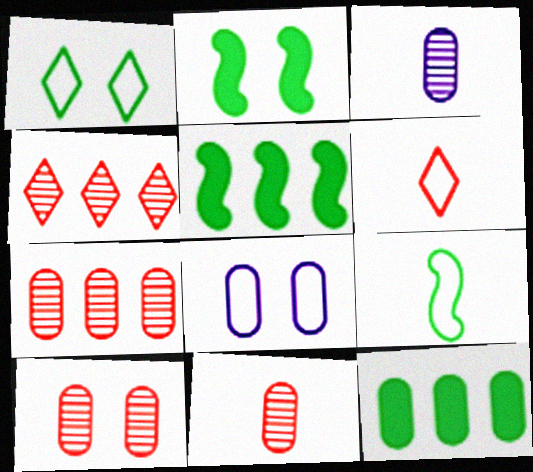[[7, 10, 11], 
[8, 11, 12]]